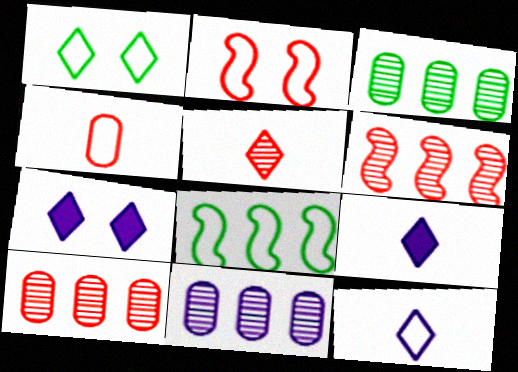[[2, 3, 9], 
[3, 10, 11]]